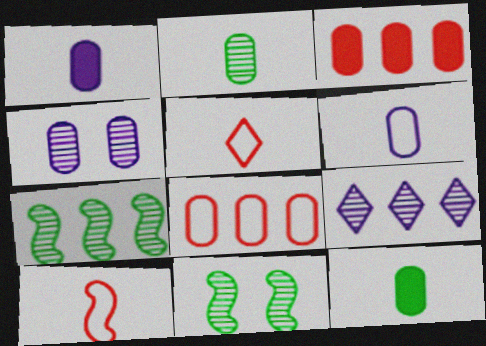[[4, 8, 12]]